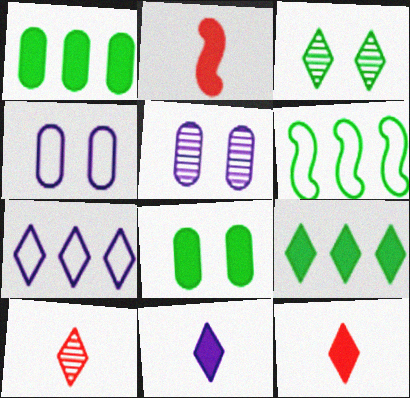[[3, 7, 12], 
[5, 6, 12]]